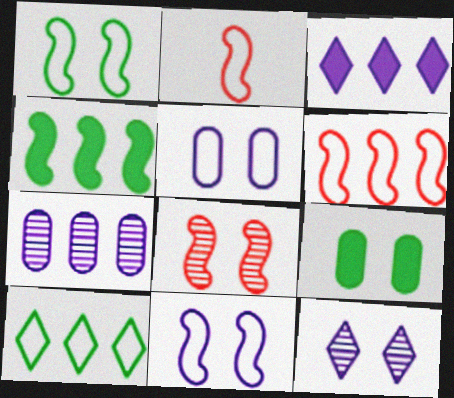[[2, 5, 10]]